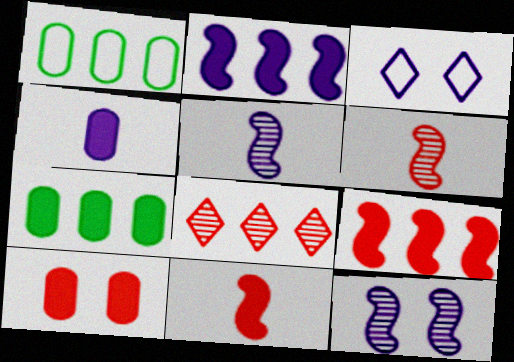[[1, 2, 8], 
[3, 6, 7], 
[4, 7, 10]]